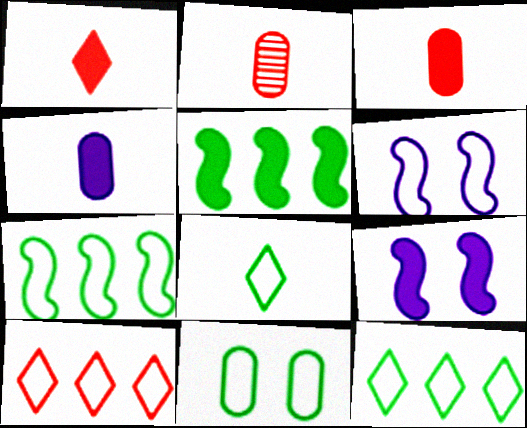[[2, 9, 12], 
[7, 8, 11]]